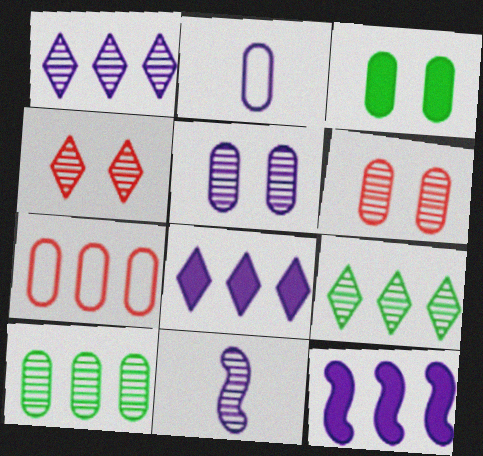[[1, 5, 11], 
[4, 10, 11], 
[6, 9, 11], 
[7, 9, 12]]